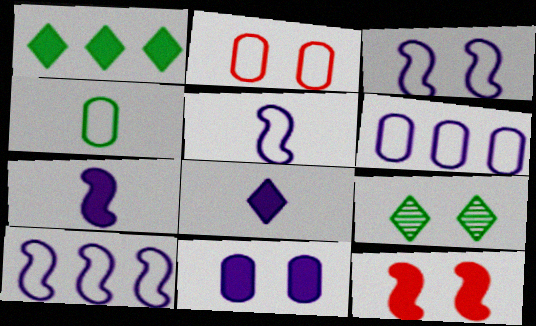[[2, 4, 6], 
[3, 5, 10]]